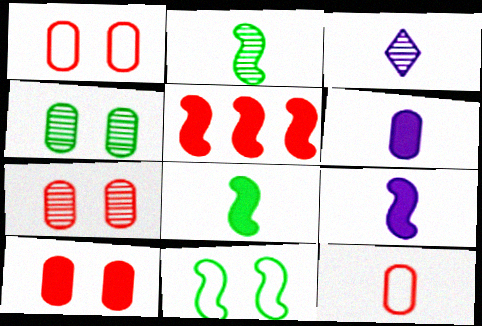[[1, 7, 10], 
[3, 8, 12]]